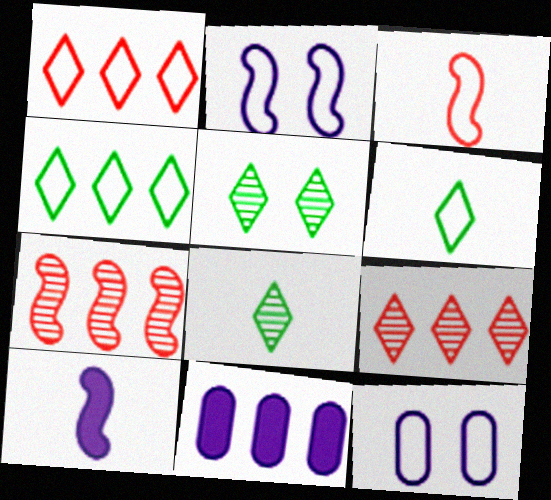[[3, 4, 12], 
[3, 5, 11], 
[4, 7, 11]]